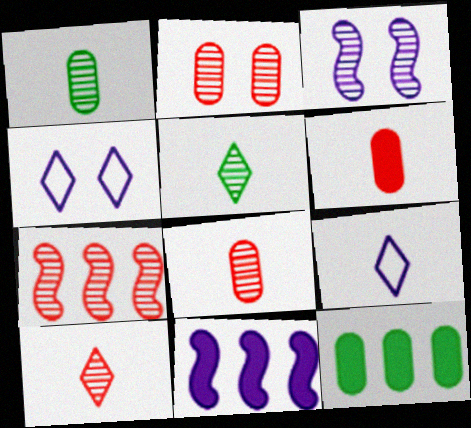[[2, 7, 10]]